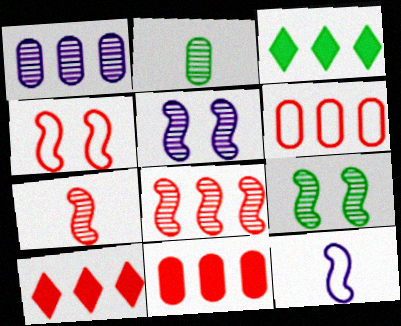[[6, 8, 10]]